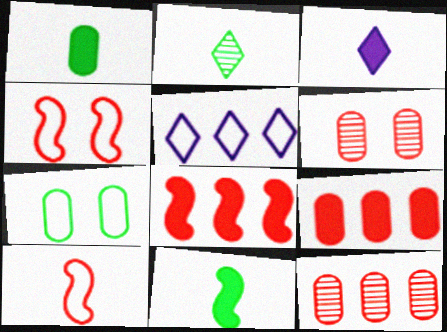[[5, 6, 11], 
[5, 7, 10]]